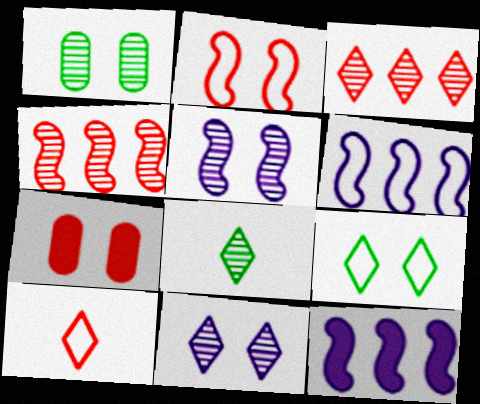[[1, 10, 12], 
[3, 8, 11], 
[4, 7, 10], 
[5, 7, 9], 
[6, 7, 8]]